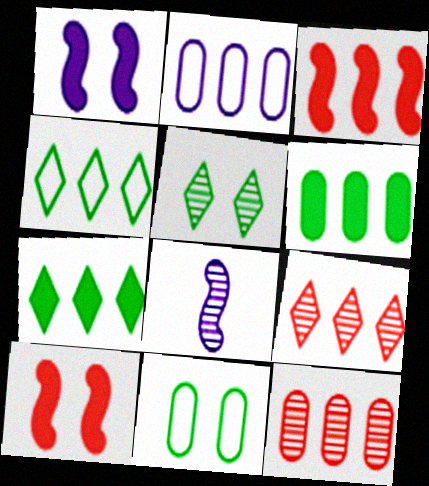[[2, 6, 12], 
[5, 8, 12]]